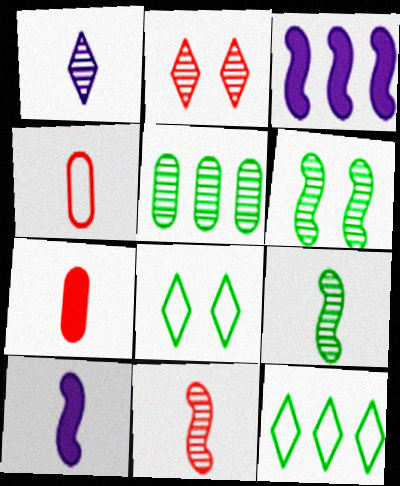[]